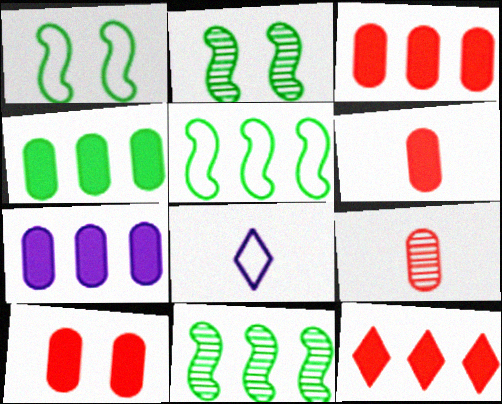[[2, 3, 8], 
[3, 4, 7], 
[3, 6, 10], 
[8, 10, 11]]